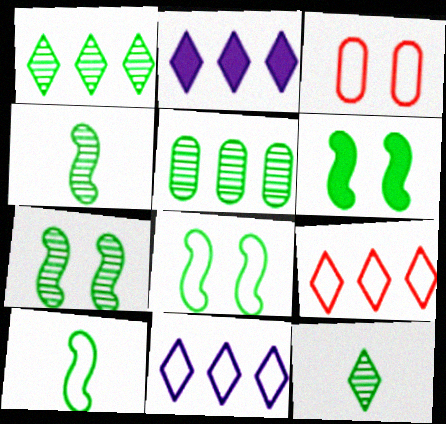[[1, 2, 9], 
[2, 3, 4], 
[3, 10, 11], 
[5, 7, 12], 
[6, 7, 8]]